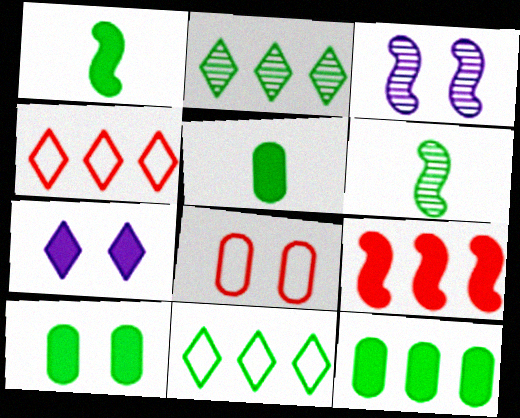[[3, 4, 5], 
[5, 7, 9], 
[5, 10, 12], 
[6, 10, 11]]